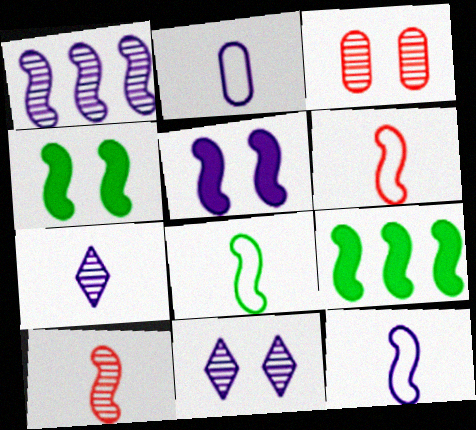[[1, 4, 6], 
[1, 5, 12], 
[6, 8, 12]]